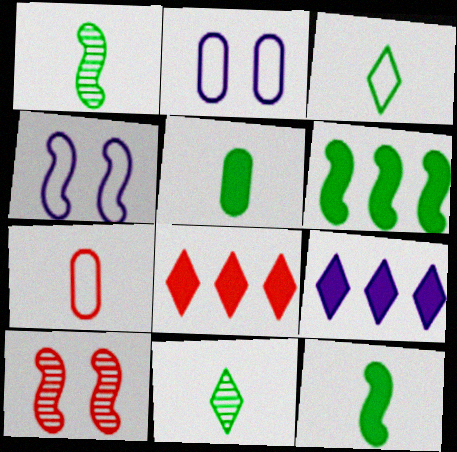[[1, 2, 8], 
[1, 3, 5], 
[7, 8, 10]]